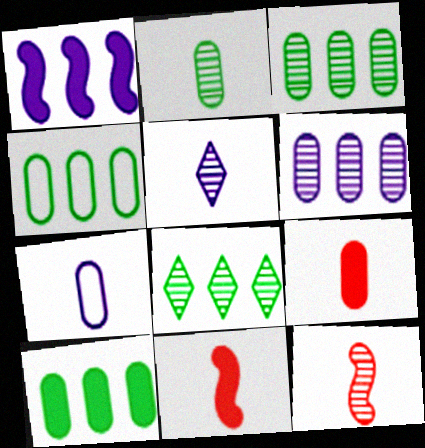[[2, 5, 12], 
[2, 7, 9], 
[3, 4, 10]]